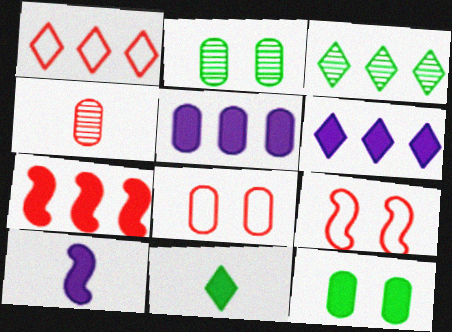[[1, 2, 10], 
[1, 3, 6], 
[3, 8, 10]]